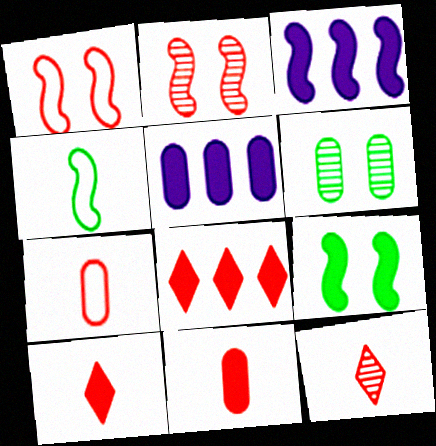[[2, 3, 4], 
[2, 7, 8], 
[5, 6, 7], 
[5, 9, 10]]